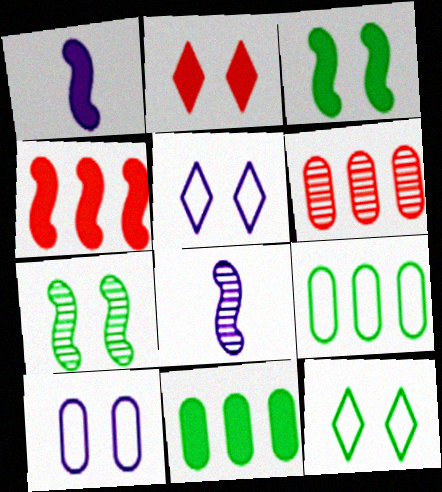[[1, 2, 11], 
[1, 3, 4], 
[1, 6, 12], 
[2, 7, 10], 
[2, 8, 9]]